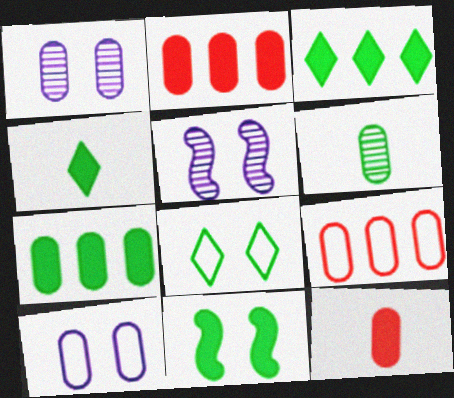[[2, 6, 10], 
[4, 5, 9], 
[4, 7, 11]]